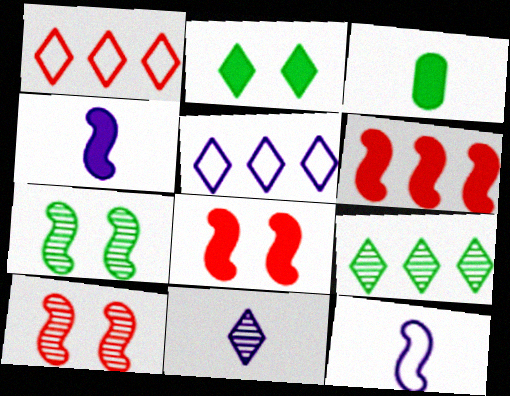[[1, 2, 11], 
[3, 5, 10], 
[6, 7, 12]]